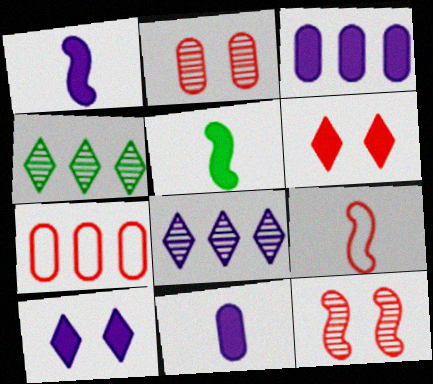[[1, 3, 10], 
[3, 5, 6]]